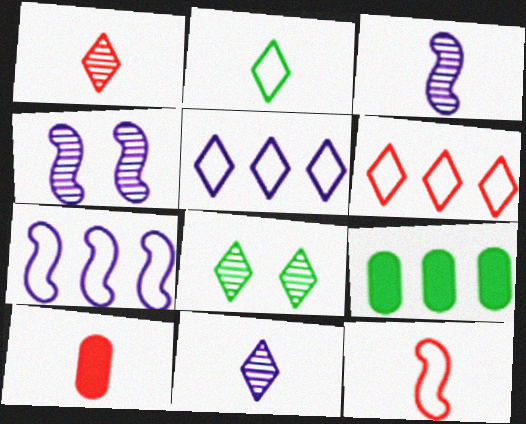[[1, 10, 12], 
[2, 3, 10], 
[7, 8, 10]]